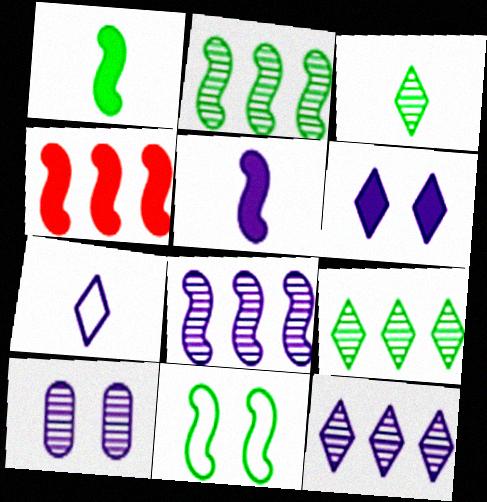[[1, 2, 11], 
[6, 7, 12]]